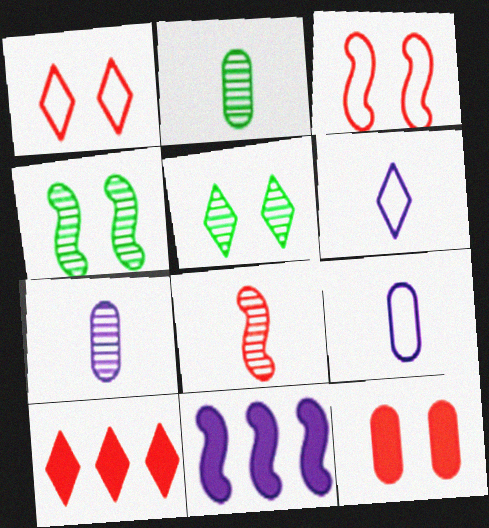[[1, 2, 11], 
[4, 9, 10], 
[5, 6, 10]]